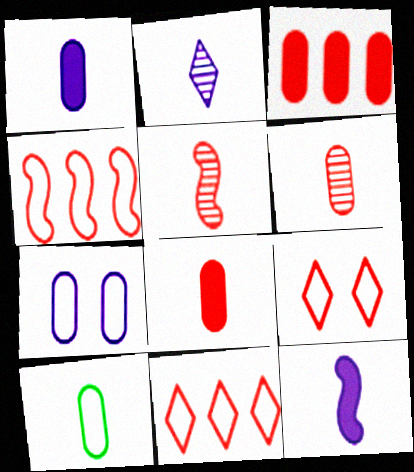[[1, 6, 10], 
[3, 5, 9]]